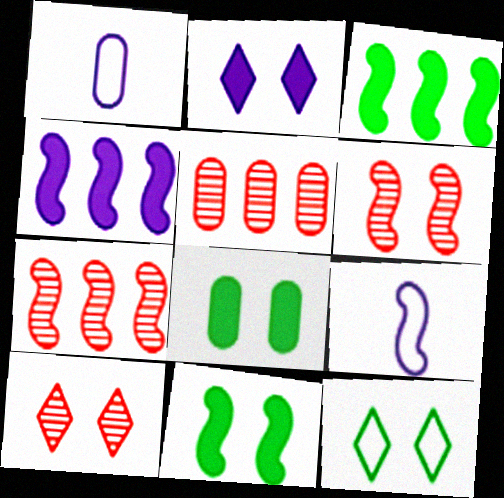[[1, 3, 10], 
[1, 5, 8], 
[2, 10, 12], 
[3, 6, 9], 
[7, 9, 11]]